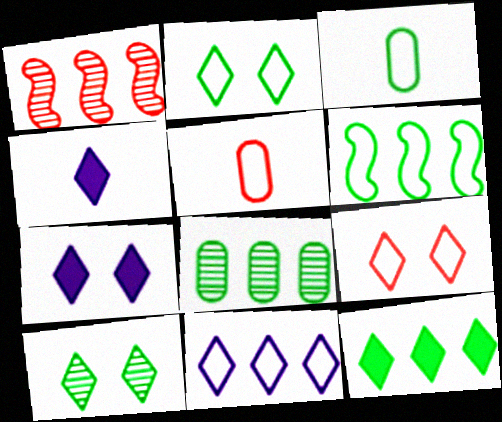[[1, 3, 7], 
[2, 3, 6], 
[6, 8, 12], 
[7, 9, 10]]